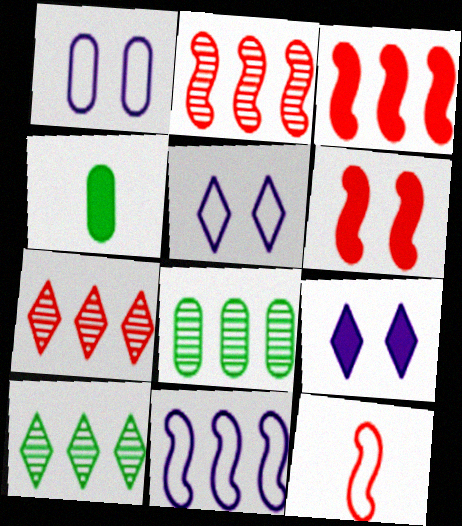[[2, 4, 5], 
[2, 6, 12], 
[3, 4, 9], 
[8, 9, 12]]